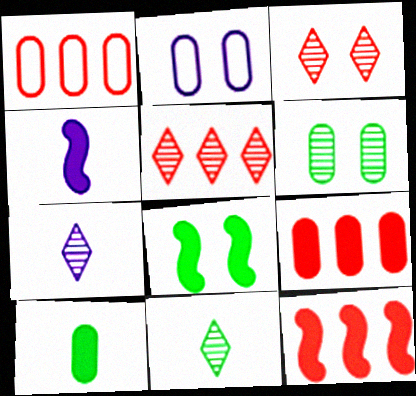[[1, 5, 12], 
[1, 7, 8], 
[2, 3, 8], 
[2, 11, 12], 
[4, 8, 12]]